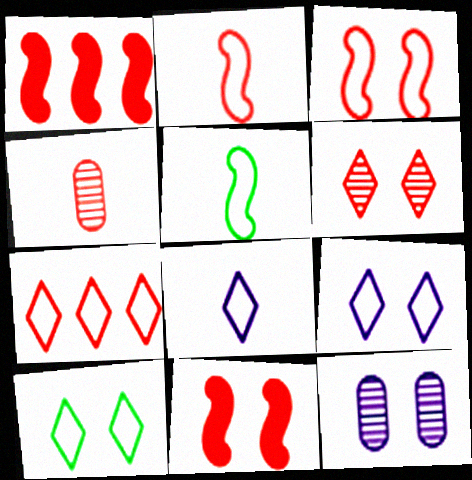[[4, 7, 11], 
[7, 8, 10], 
[10, 11, 12]]